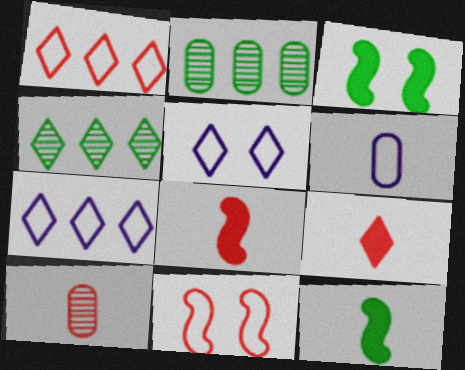[[2, 5, 8], 
[3, 7, 10], 
[4, 5, 9]]